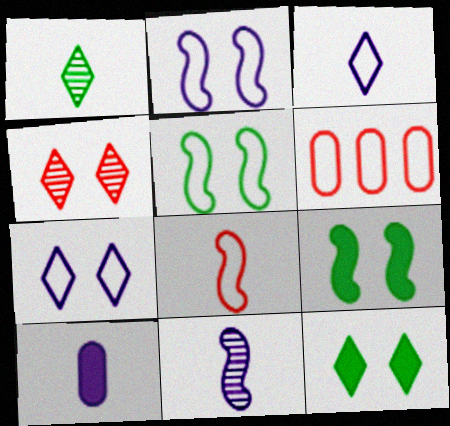[[1, 8, 10], 
[3, 5, 6], 
[3, 10, 11], 
[4, 7, 12], 
[6, 11, 12]]